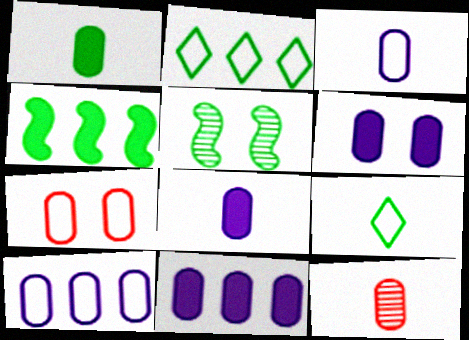[[1, 2, 5], 
[1, 3, 12], 
[6, 8, 11]]